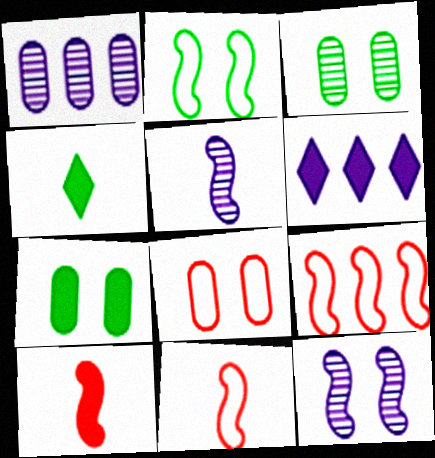[[3, 6, 11], 
[6, 7, 10]]